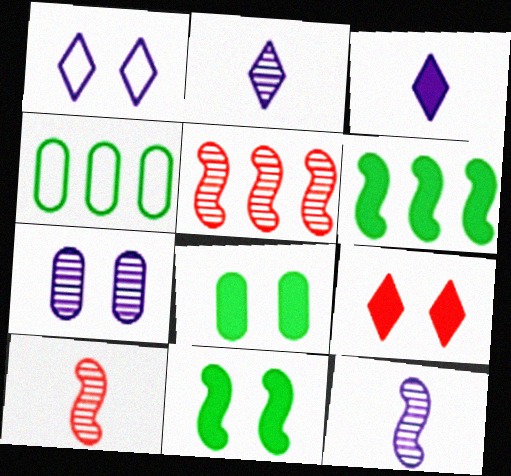[[4, 9, 12]]